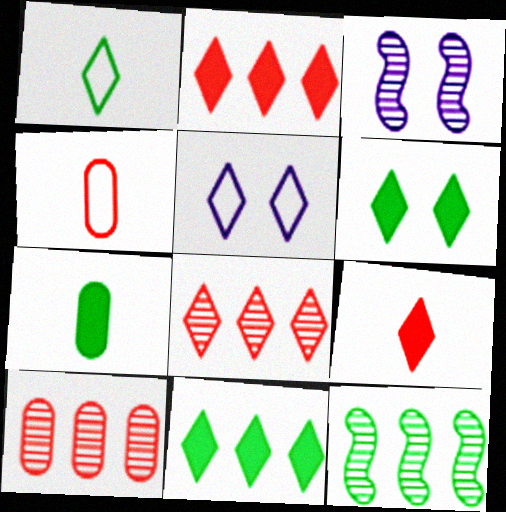[[3, 4, 11]]